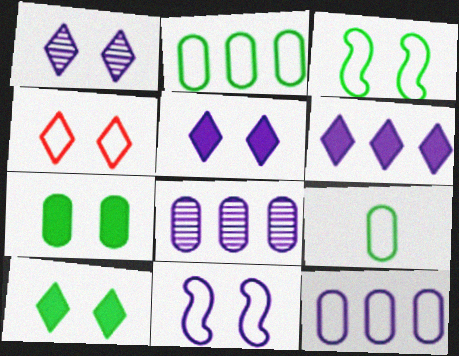[[1, 4, 10]]